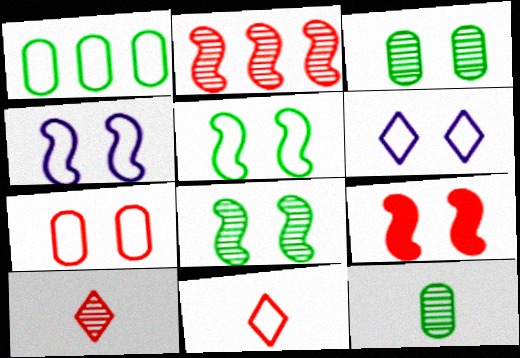[[1, 4, 11], 
[3, 6, 9], 
[4, 8, 9], 
[5, 6, 7]]